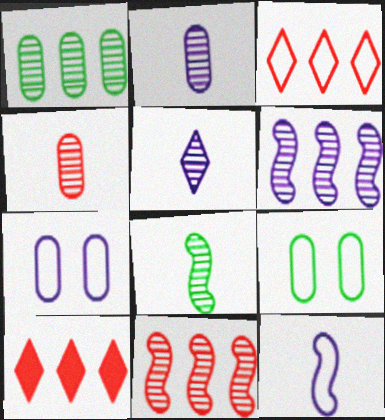[[3, 9, 12], 
[4, 5, 8], 
[7, 8, 10]]